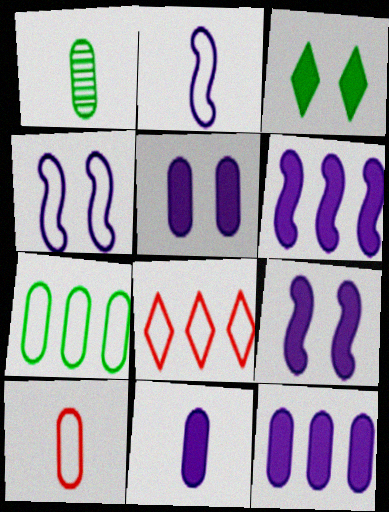[[1, 8, 9], 
[1, 10, 11], 
[5, 11, 12]]